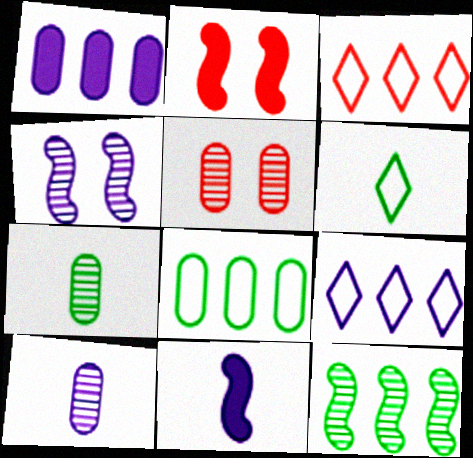[[1, 3, 12], 
[2, 7, 9]]